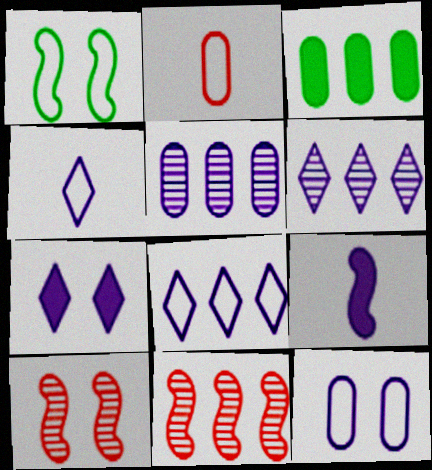[[1, 2, 8], 
[1, 9, 11], 
[3, 4, 10], 
[3, 8, 11], 
[4, 6, 7], 
[6, 9, 12]]